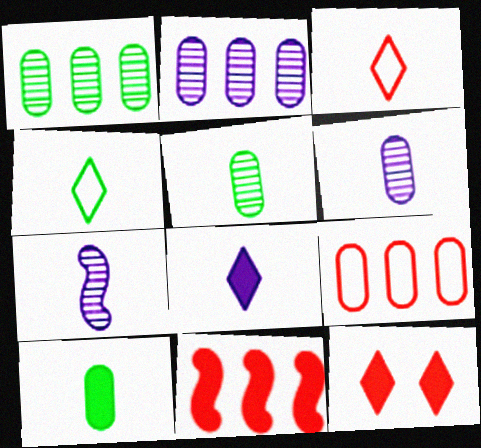[[3, 7, 10]]